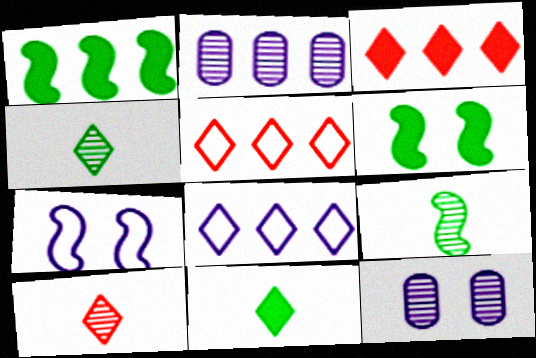[[1, 2, 5]]